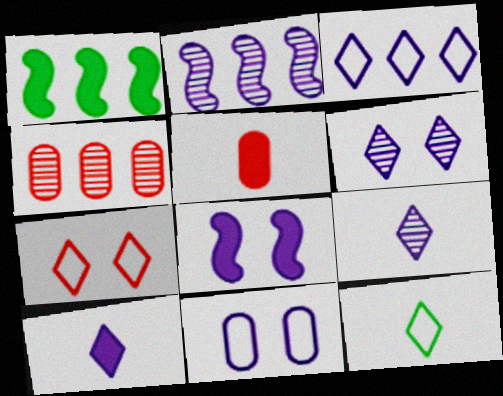[[1, 3, 4], 
[2, 10, 11], 
[3, 6, 10], 
[3, 7, 12], 
[4, 8, 12], 
[6, 8, 11]]